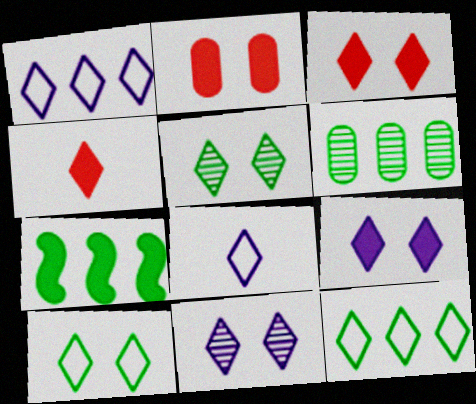[[1, 4, 5], 
[3, 10, 11], 
[4, 11, 12], 
[6, 7, 12]]